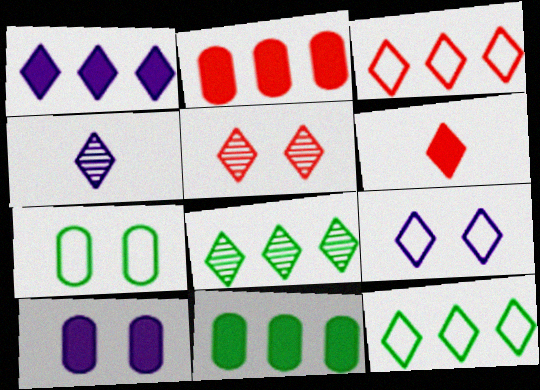[[1, 3, 8], 
[1, 4, 9], 
[3, 5, 6], 
[4, 5, 8], 
[6, 8, 9]]